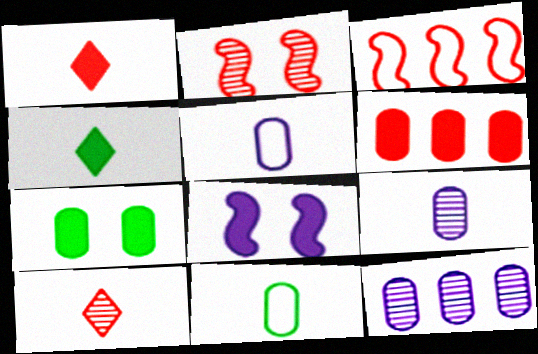[[4, 6, 8]]